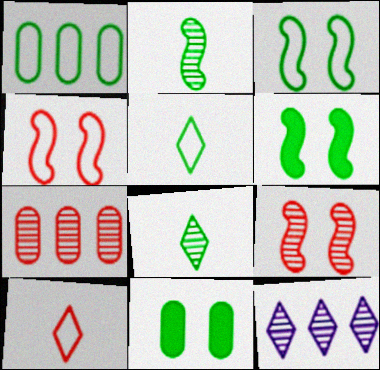[[1, 3, 5], 
[1, 6, 8]]